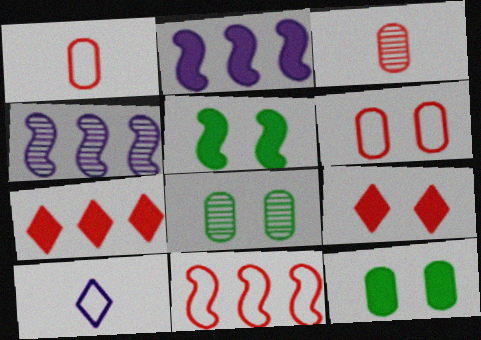[[3, 9, 11]]